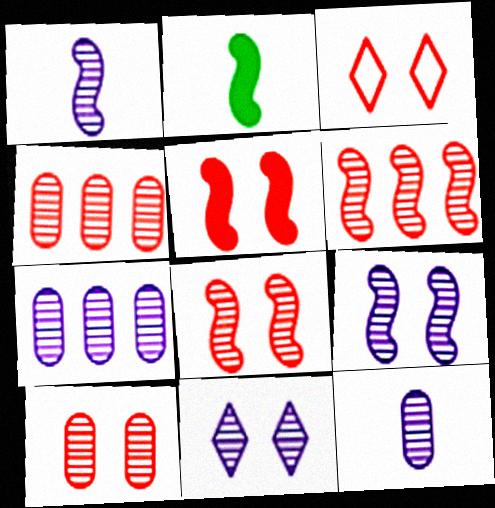[[1, 7, 11], 
[2, 3, 7], 
[3, 5, 10]]